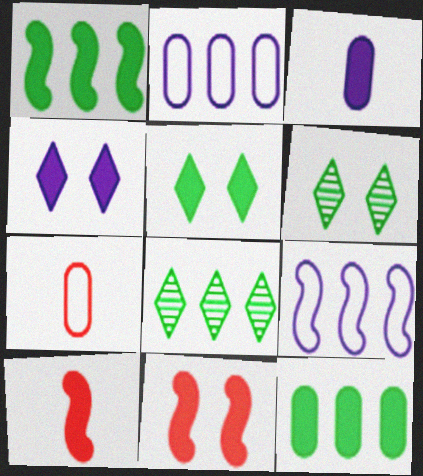[[2, 6, 10], 
[4, 10, 12]]